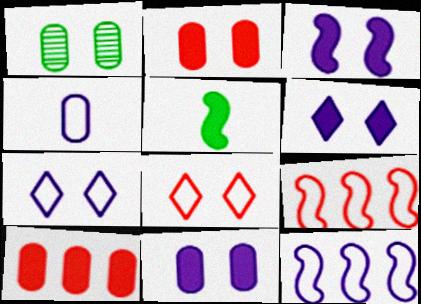[[1, 3, 8], 
[1, 4, 10], 
[3, 6, 11], 
[4, 7, 12], 
[5, 6, 10]]